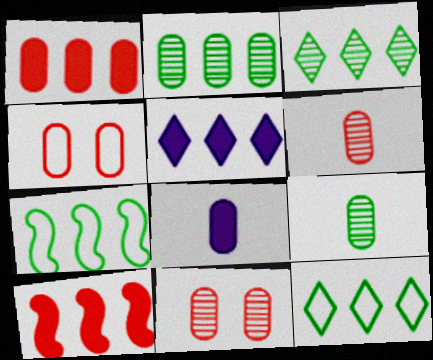[[1, 4, 6], 
[2, 4, 8]]